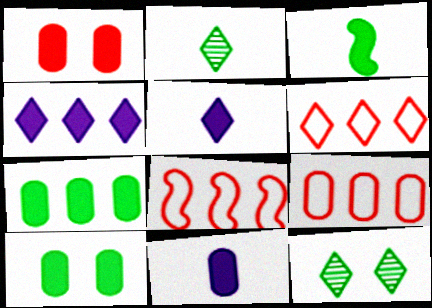[[1, 3, 4], 
[1, 7, 11], 
[5, 6, 12], 
[6, 8, 9], 
[8, 11, 12]]